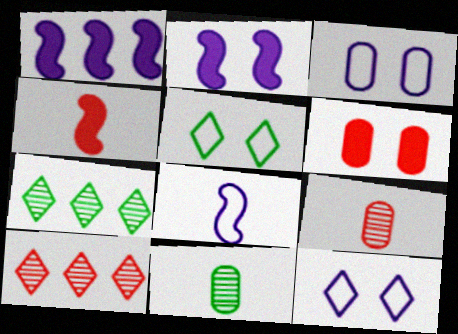[[1, 5, 9], 
[3, 4, 7], 
[6, 7, 8]]